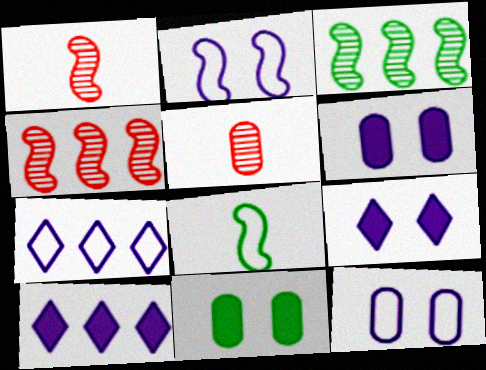[[1, 7, 11]]